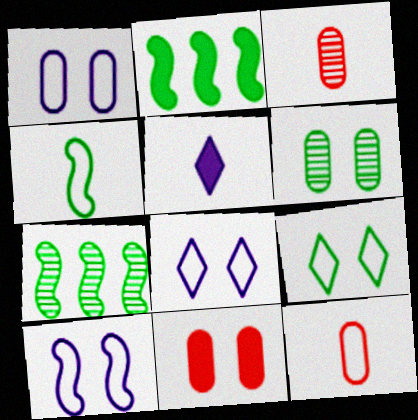[[1, 6, 11], 
[1, 8, 10], 
[2, 3, 8], 
[2, 5, 11], 
[3, 4, 5]]